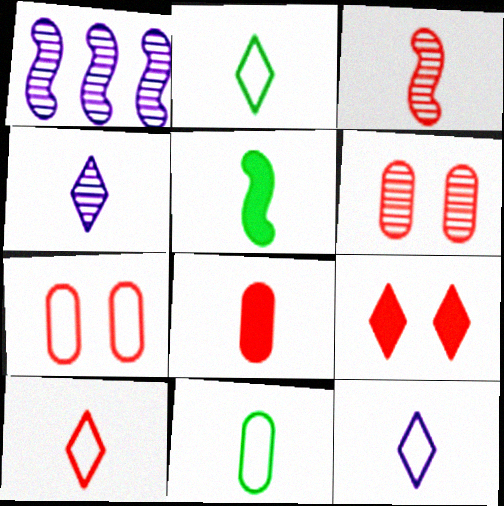[[1, 9, 11], 
[2, 10, 12], 
[3, 8, 10]]